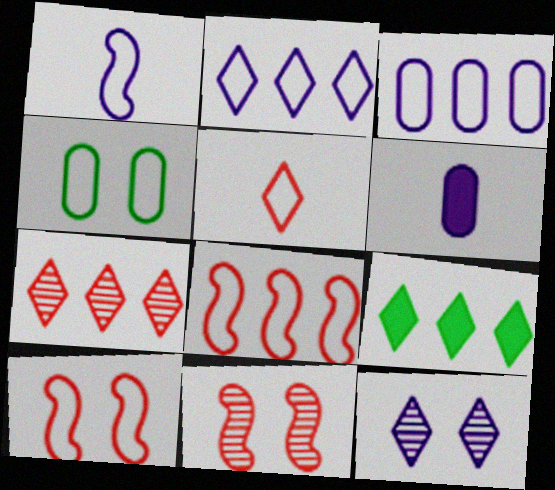[[2, 7, 9], 
[5, 9, 12]]